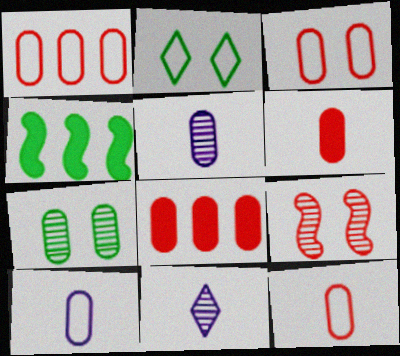[[1, 3, 12], 
[3, 4, 11], 
[7, 8, 10]]